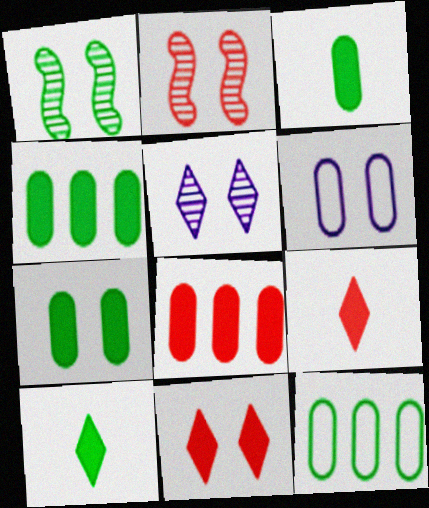[[1, 6, 11], 
[1, 10, 12], 
[3, 4, 7]]